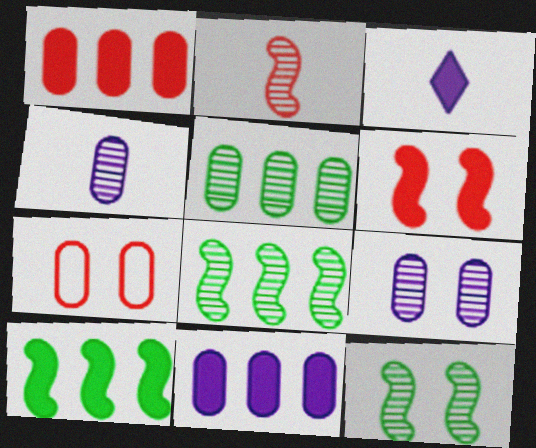[[3, 7, 8]]